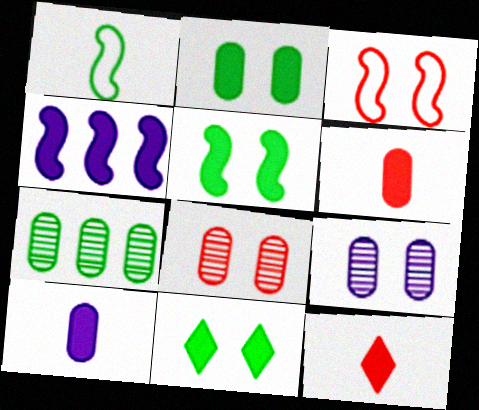[[1, 7, 11], 
[2, 4, 12], 
[2, 5, 11], 
[3, 9, 11], 
[4, 6, 11]]